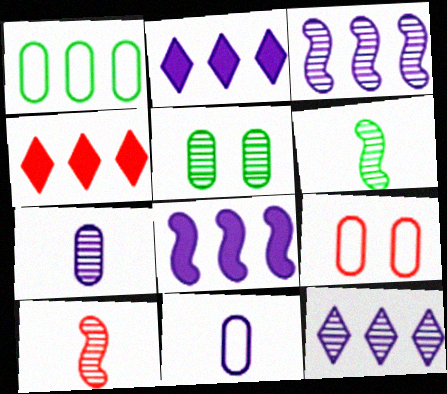[[1, 3, 4], 
[1, 9, 11], 
[2, 6, 9], 
[4, 9, 10], 
[5, 10, 12]]